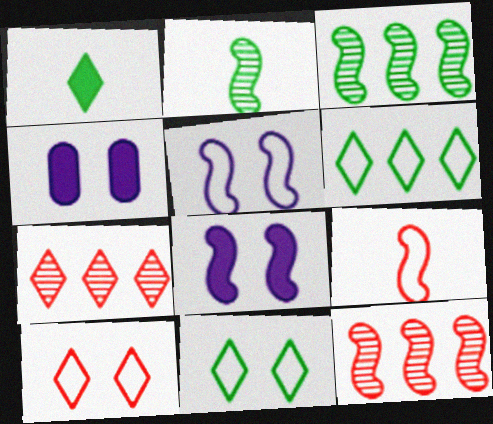[[3, 8, 9]]